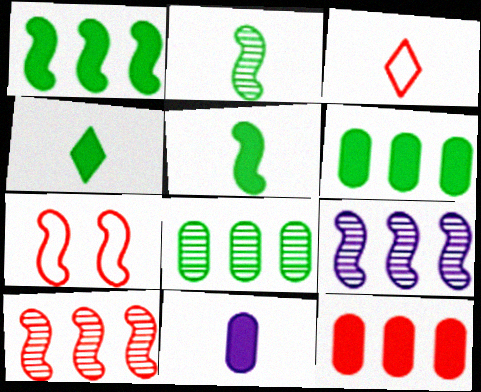[[2, 3, 11], 
[5, 7, 9]]